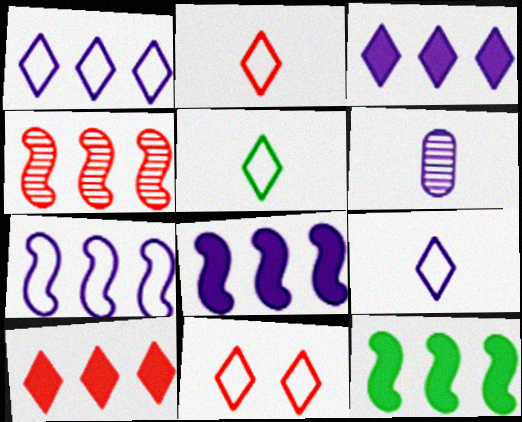[[1, 5, 11], 
[2, 5, 9], 
[4, 7, 12], 
[6, 11, 12]]